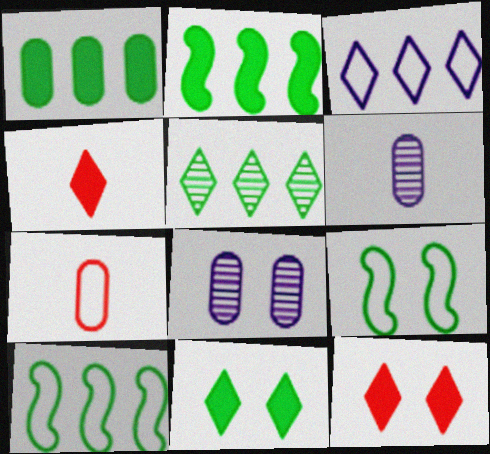[[1, 5, 10], 
[1, 7, 8], 
[3, 7, 9], 
[4, 8, 10], 
[6, 10, 12], 
[8, 9, 12]]